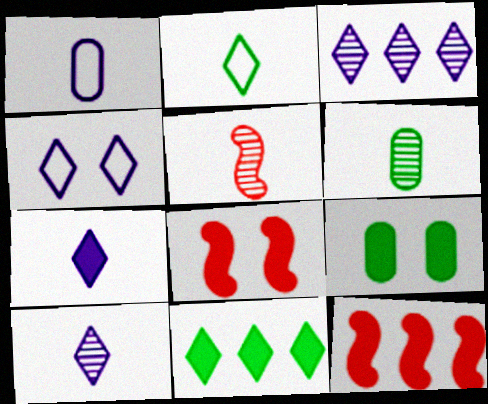[[3, 4, 7], 
[4, 6, 12], 
[5, 6, 10], 
[7, 9, 12]]